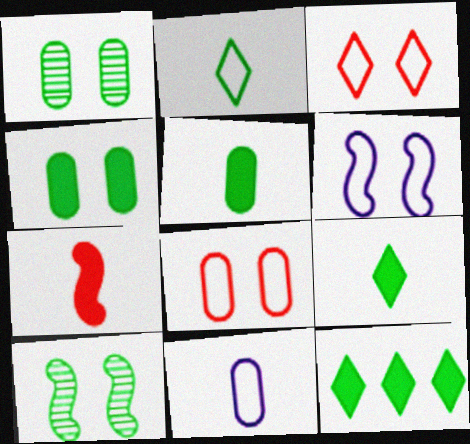[]